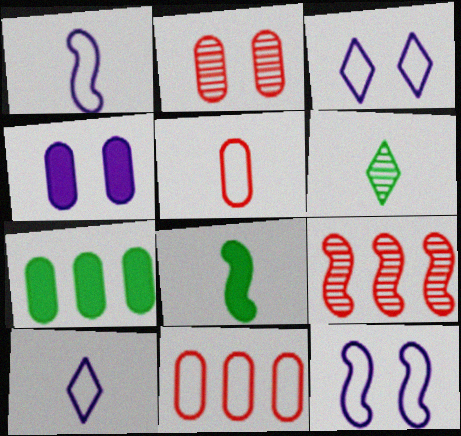[[8, 9, 12]]